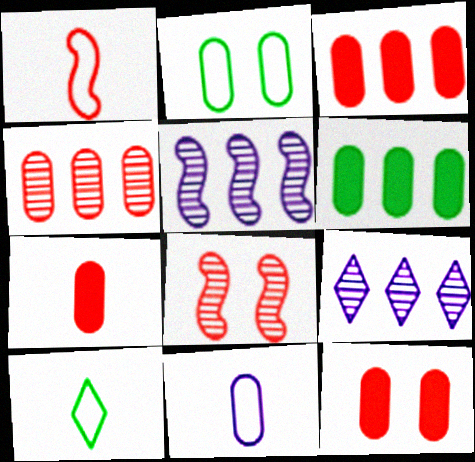[[1, 10, 11], 
[3, 7, 12], 
[5, 10, 12]]